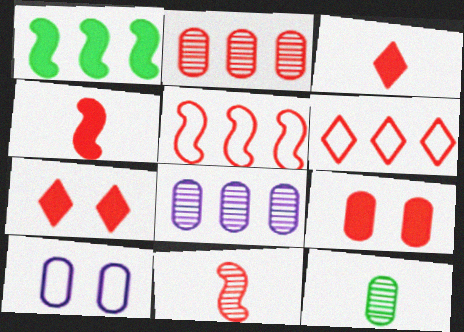[[1, 6, 8], 
[6, 9, 11]]